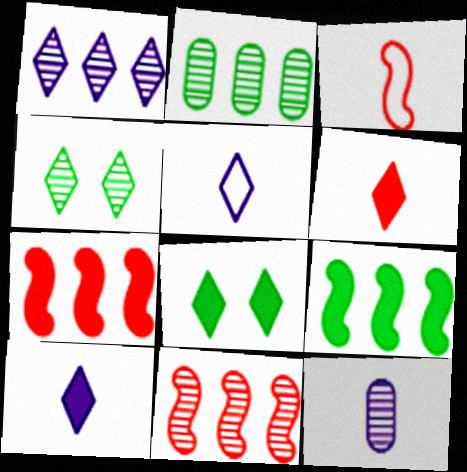[[1, 2, 11], 
[4, 11, 12]]